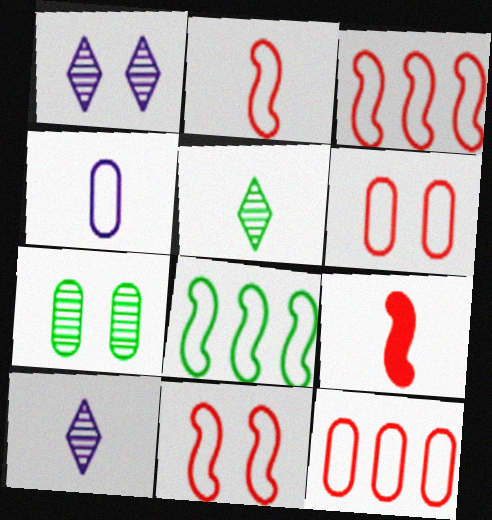[[2, 3, 11], 
[4, 5, 9]]